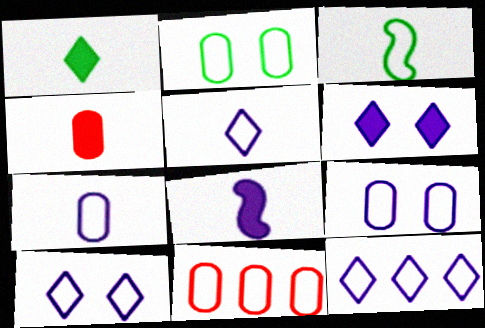[[1, 4, 8], 
[2, 7, 11], 
[3, 10, 11], 
[5, 10, 12]]